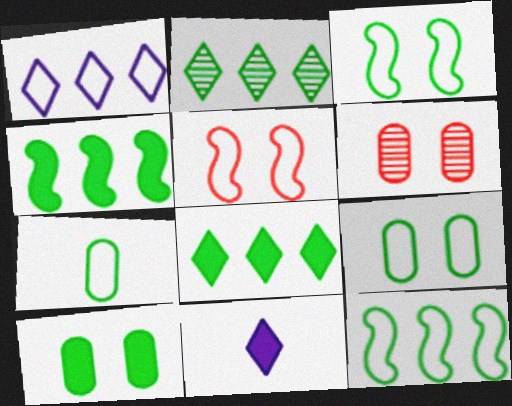[[1, 5, 7], 
[6, 11, 12]]